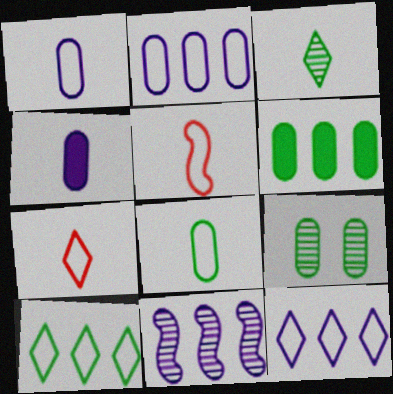[[3, 4, 5], 
[6, 8, 9]]